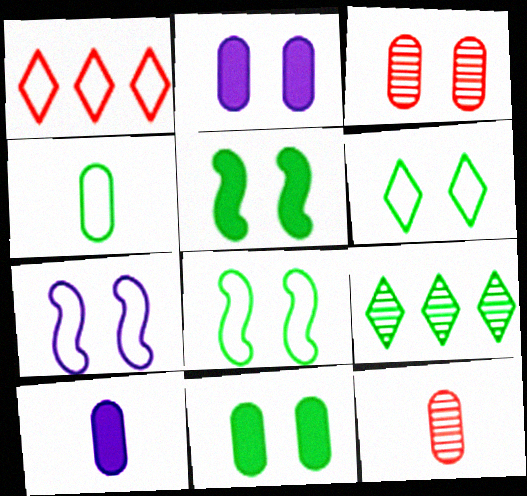[[1, 4, 7], 
[4, 5, 9], 
[4, 10, 12]]